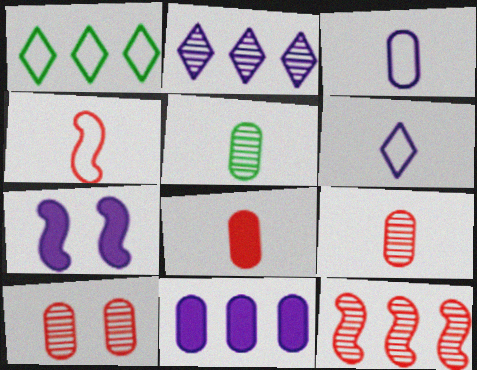[[1, 7, 9], 
[1, 11, 12], 
[2, 3, 7], 
[3, 5, 8]]